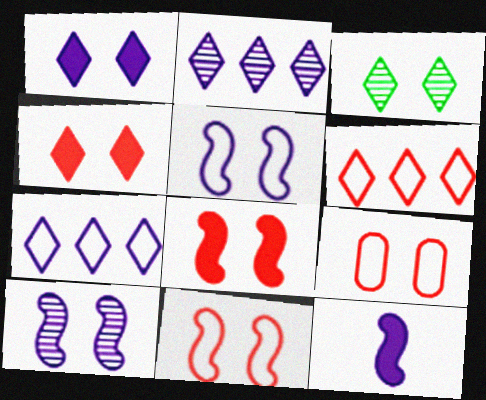[]